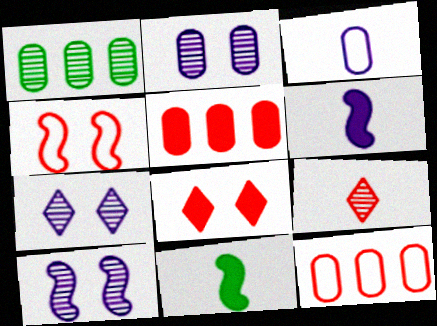[[1, 9, 10], 
[2, 7, 10], 
[3, 9, 11], 
[4, 5, 9], 
[7, 11, 12]]